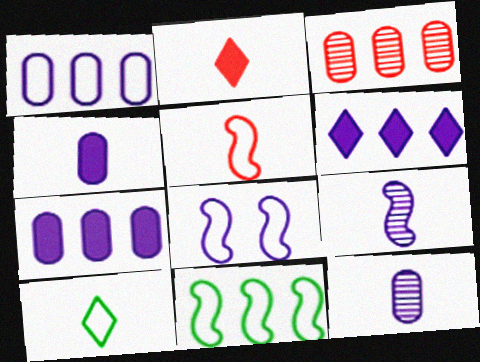[[3, 6, 11], 
[5, 8, 11], 
[6, 8, 12]]